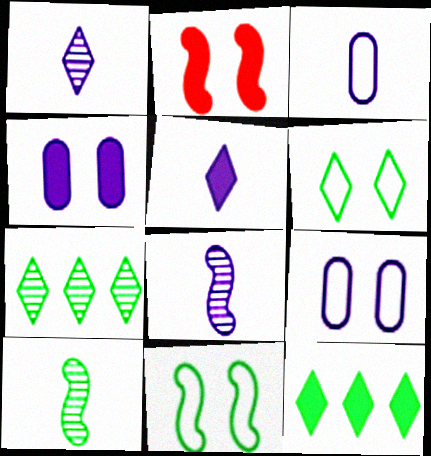[[2, 3, 7], 
[3, 5, 8]]